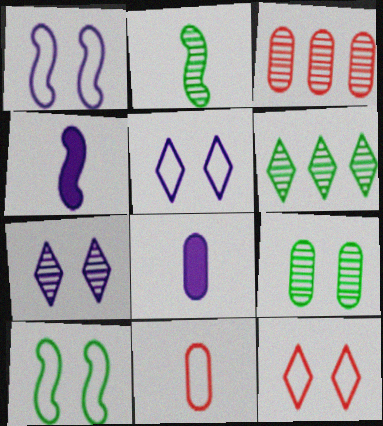[[2, 3, 7], 
[2, 6, 9]]